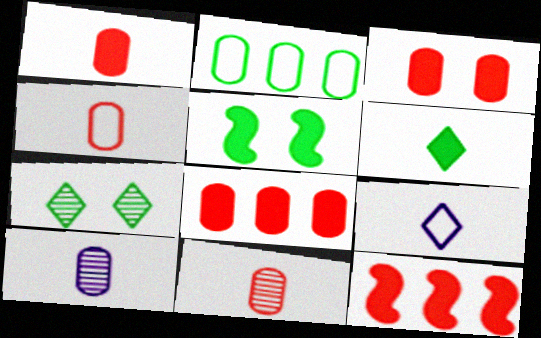[[1, 3, 8], 
[1, 4, 11], 
[2, 3, 10]]